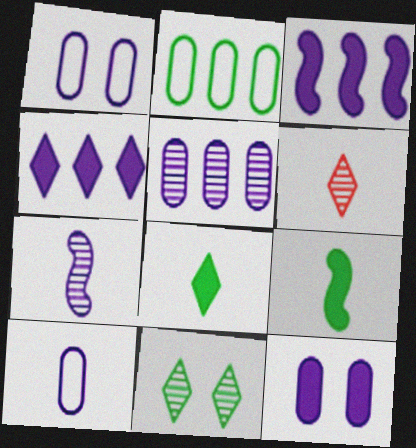[[1, 4, 7], 
[2, 9, 11], 
[5, 10, 12], 
[6, 9, 10]]